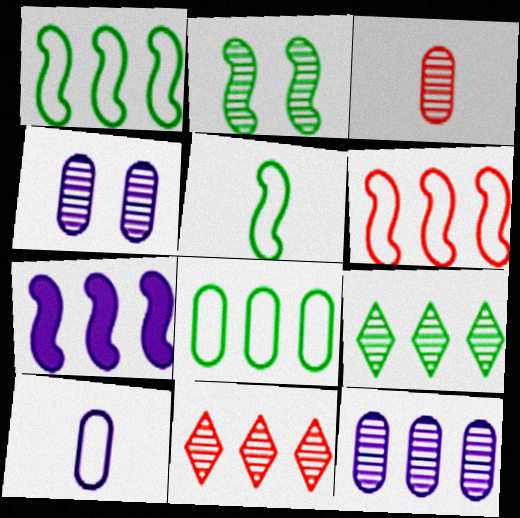[[7, 8, 11]]